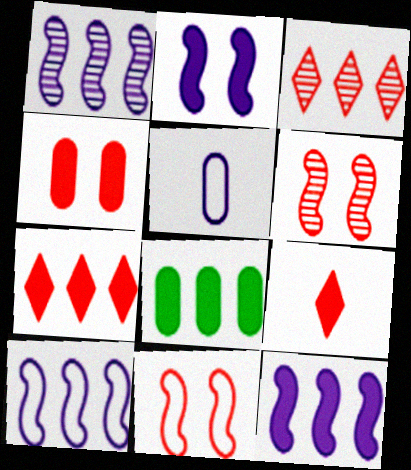[[1, 10, 12], 
[2, 8, 9], 
[3, 8, 10], 
[7, 8, 12]]